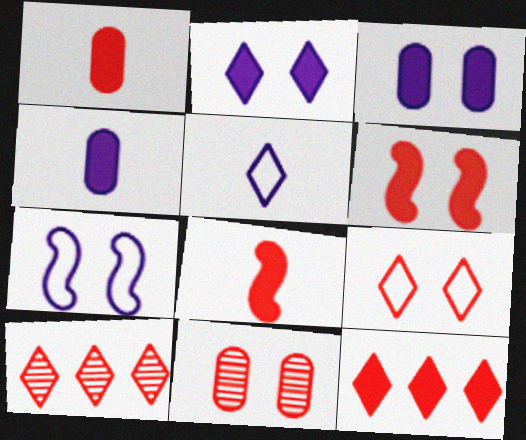[[1, 6, 12], 
[6, 9, 11]]